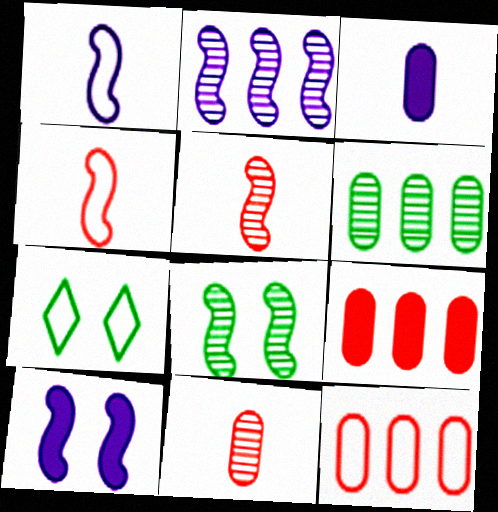[[1, 2, 10], 
[1, 7, 12], 
[2, 5, 8]]